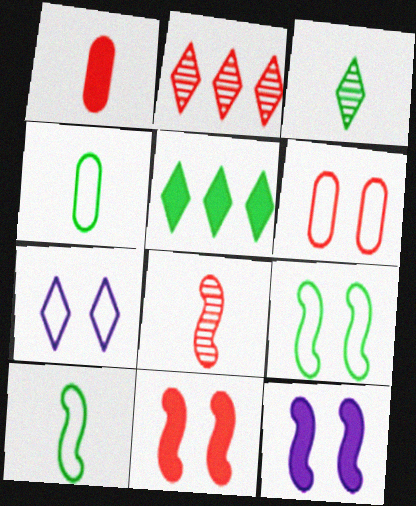[[1, 5, 12], 
[2, 4, 12], 
[6, 7, 9]]